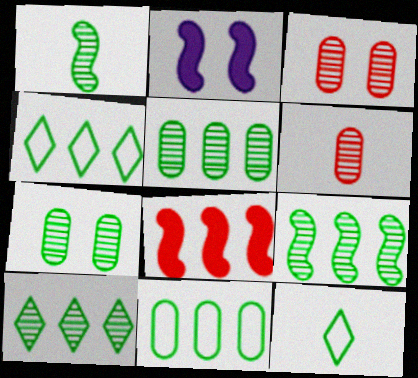[[1, 7, 10], 
[2, 4, 6], 
[5, 9, 10]]